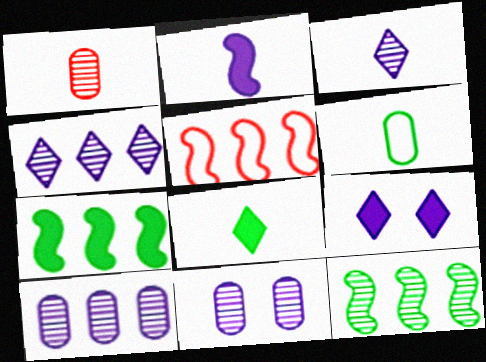[[5, 8, 11]]